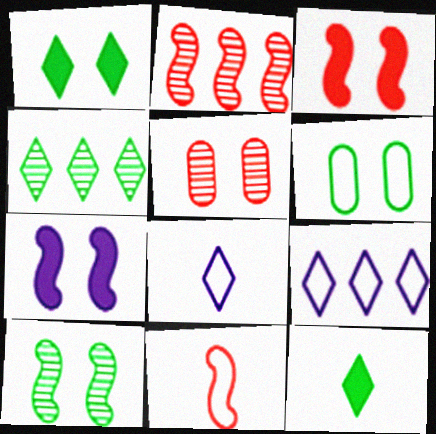[[1, 6, 10], 
[2, 3, 11], 
[6, 9, 11]]